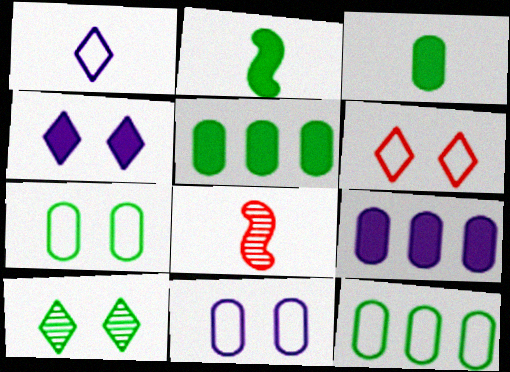[[1, 3, 8], 
[2, 10, 12], 
[4, 6, 10], 
[4, 8, 12]]